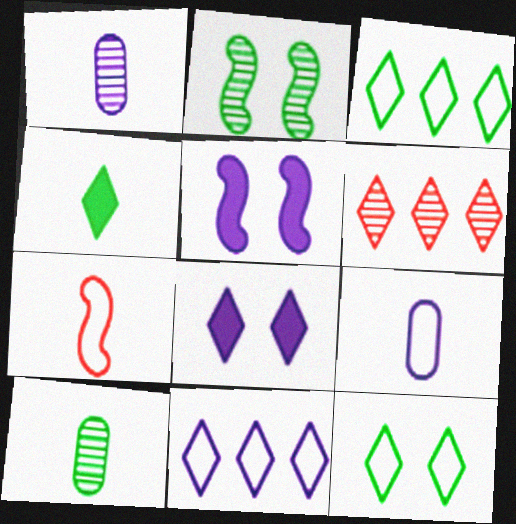[[1, 2, 6], 
[1, 4, 7], 
[1, 5, 11]]